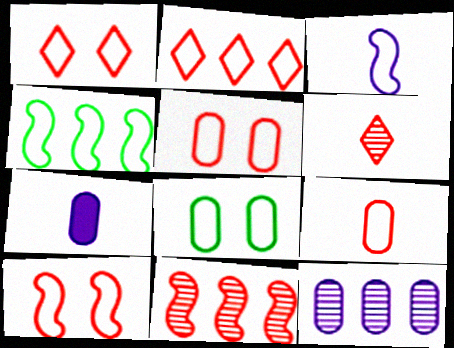[[1, 5, 10], 
[2, 3, 8], 
[2, 9, 10], 
[3, 4, 10]]